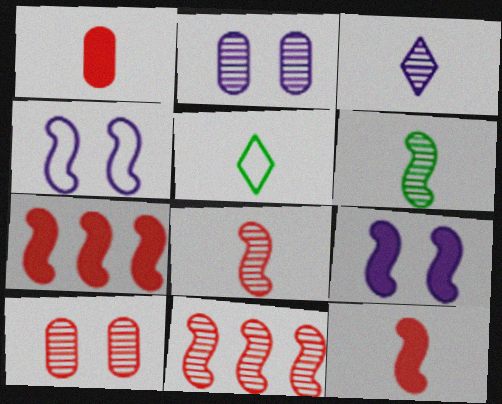[[2, 5, 7], 
[4, 6, 7]]